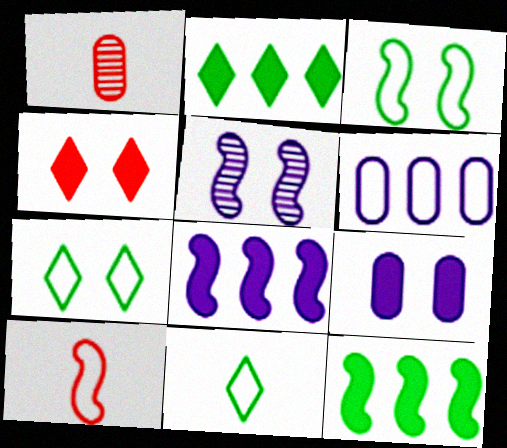[[1, 7, 8], 
[5, 10, 12], 
[6, 7, 10]]